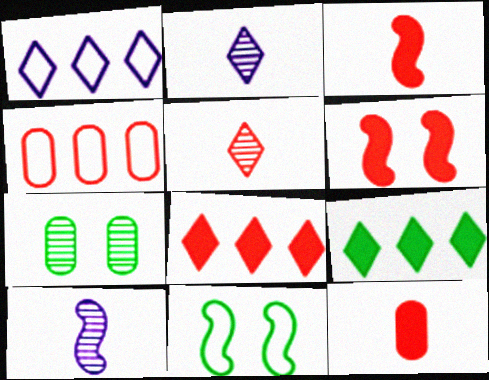[[1, 3, 7], 
[4, 5, 6], 
[6, 8, 12]]